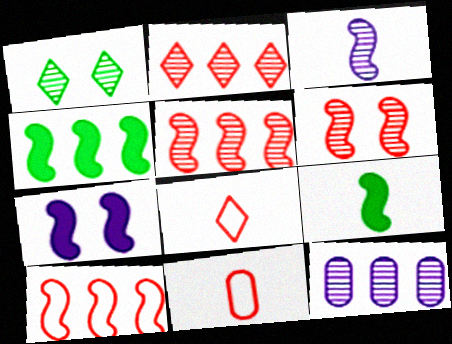[]